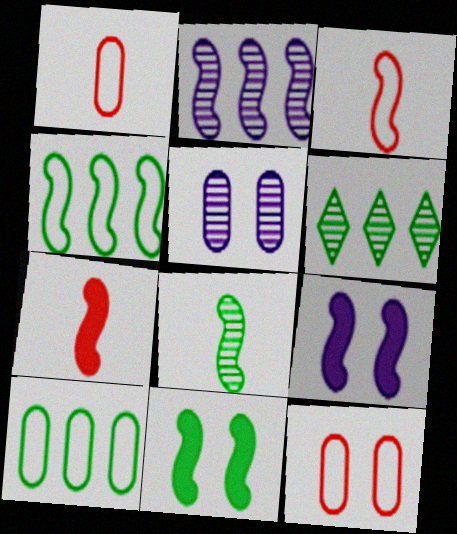[[1, 6, 9], 
[2, 3, 11], 
[4, 8, 11]]